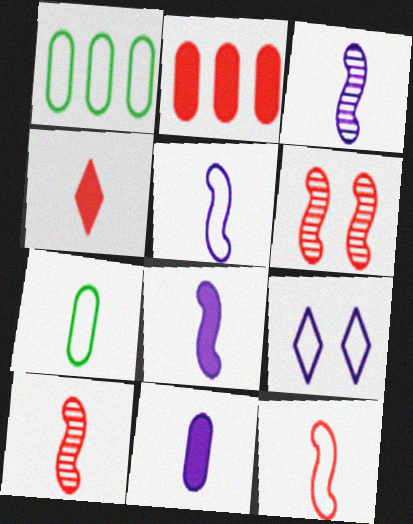[[1, 9, 12], 
[3, 4, 7], 
[3, 5, 8]]